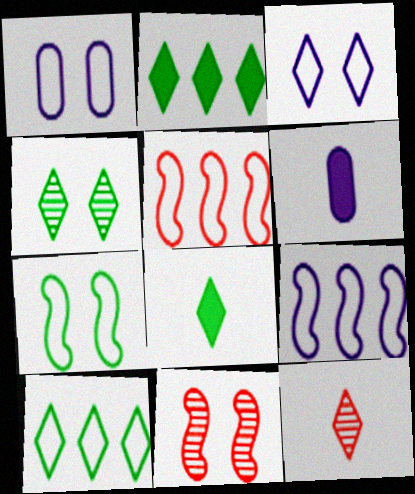[[2, 3, 12], 
[4, 5, 6], 
[4, 8, 10], 
[6, 10, 11]]